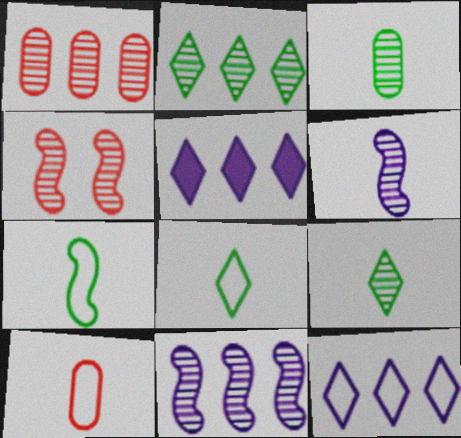[[1, 2, 11]]